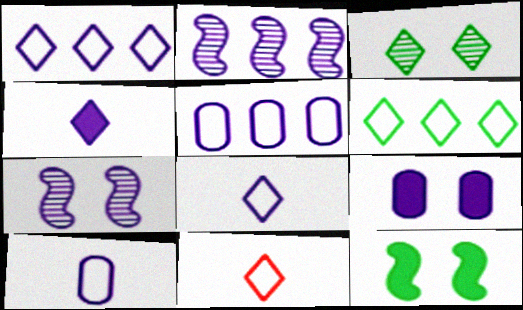[[2, 8, 9], 
[4, 5, 7]]